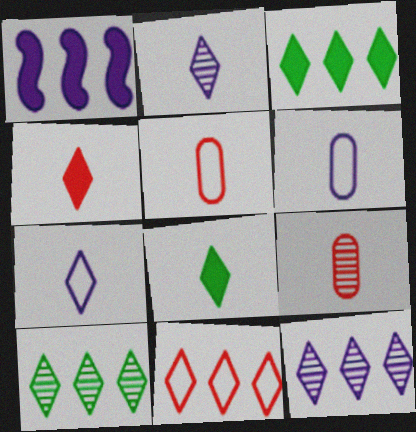[[3, 11, 12]]